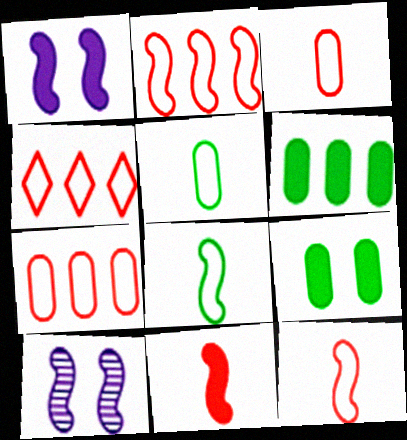[[2, 4, 7]]